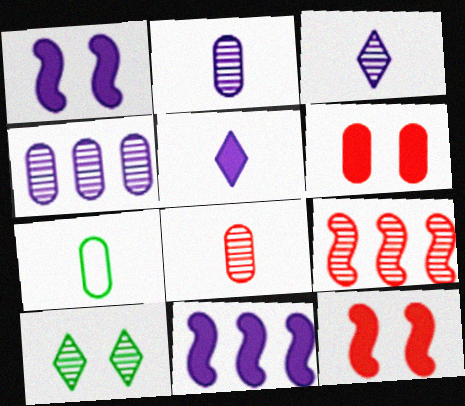[[2, 9, 10], 
[4, 6, 7]]